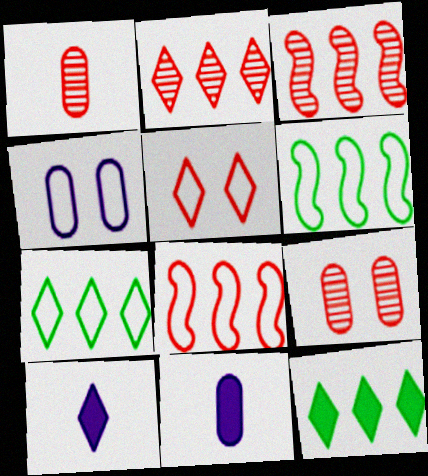[[6, 9, 10]]